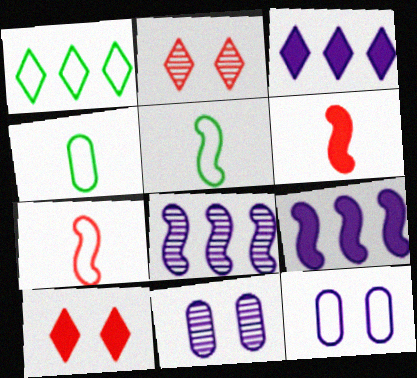[[1, 6, 11], 
[1, 7, 12], 
[2, 4, 9], 
[4, 8, 10]]